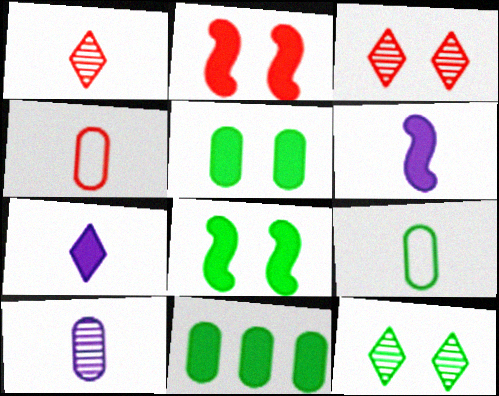[[1, 6, 9], 
[2, 7, 11]]